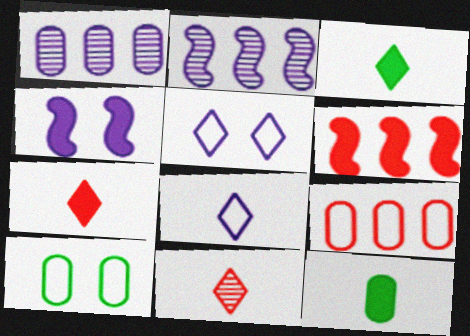[[1, 4, 8], 
[2, 7, 10], 
[3, 8, 11]]